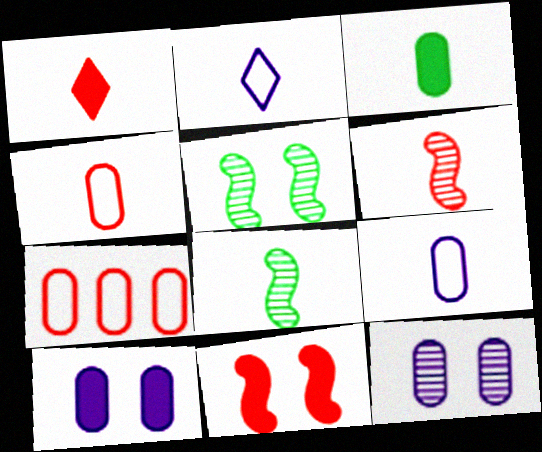[[1, 4, 6], 
[1, 8, 9], 
[2, 3, 6], 
[3, 7, 12]]